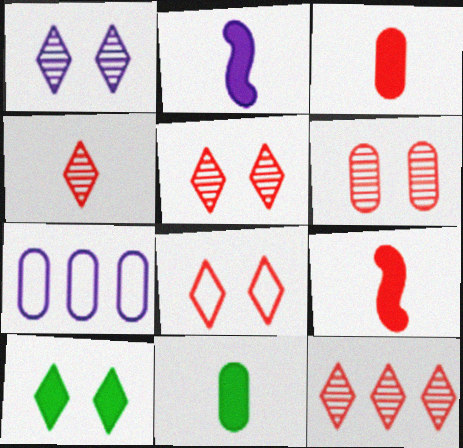[[1, 2, 7], 
[1, 8, 10], 
[4, 5, 12], 
[6, 7, 11]]